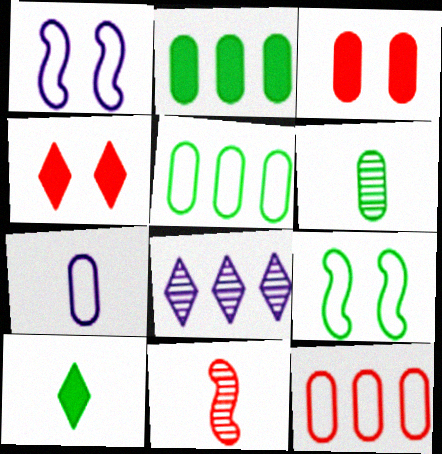[[4, 11, 12], 
[7, 10, 11]]